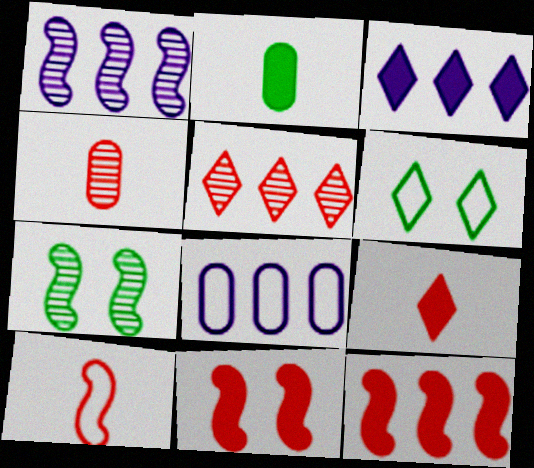[[1, 3, 8], 
[2, 3, 11], 
[4, 9, 10], 
[6, 8, 10], 
[7, 8, 9]]